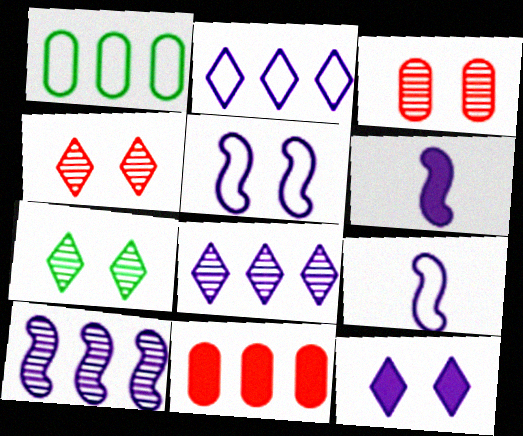[[1, 4, 6], 
[5, 6, 10], 
[7, 9, 11]]